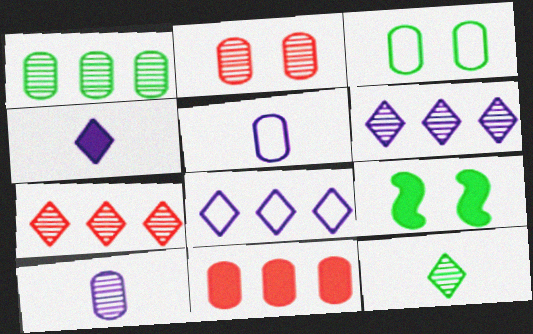[[1, 2, 10], 
[3, 10, 11], 
[4, 9, 11], 
[5, 7, 9]]